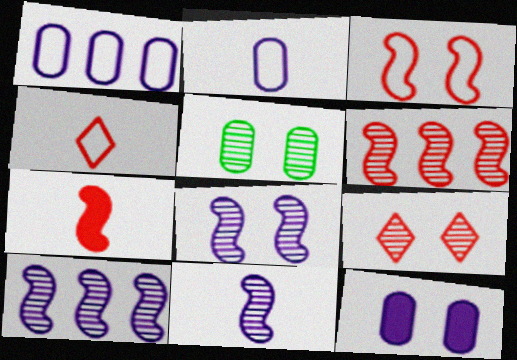[[3, 6, 7], 
[5, 8, 9], 
[8, 10, 11]]